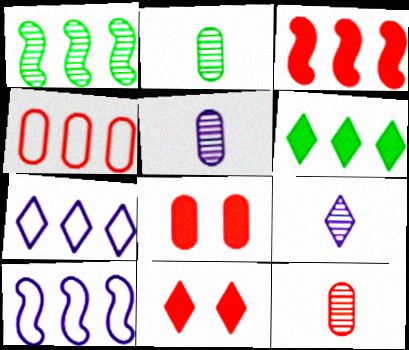[[1, 3, 10], 
[2, 5, 12], 
[2, 10, 11], 
[4, 8, 12]]